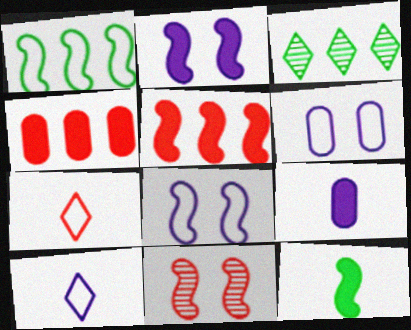[[1, 6, 7], 
[2, 5, 12], 
[4, 7, 11]]